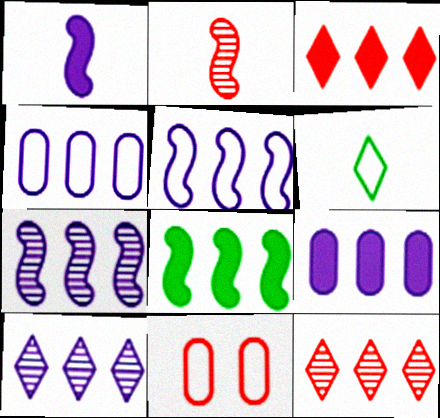[[2, 3, 11], 
[3, 8, 9], 
[4, 8, 12], 
[5, 6, 11], 
[5, 9, 10]]